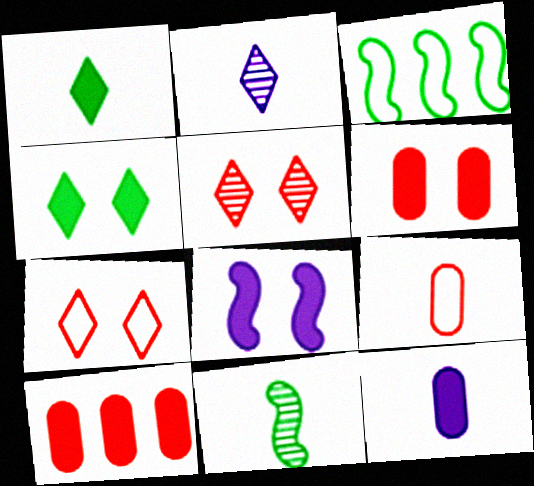[[1, 8, 10], 
[2, 3, 6], 
[3, 5, 12], 
[4, 6, 8]]